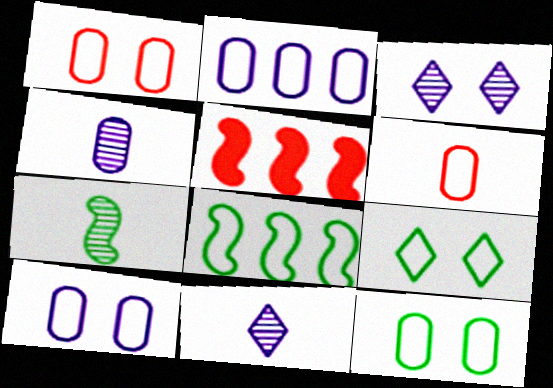[[1, 10, 12], 
[2, 6, 12], 
[4, 5, 9], 
[5, 11, 12]]